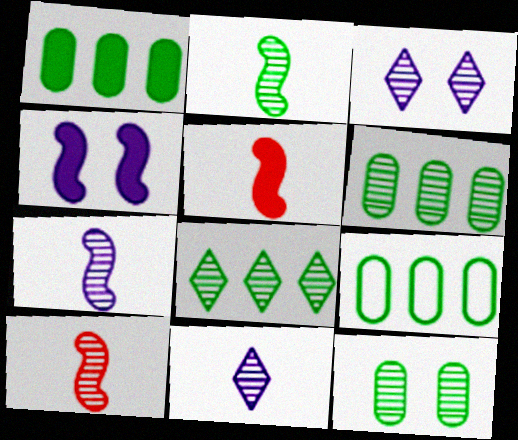[[1, 6, 9], 
[2, 7, 10], 
[2, 8, 12], 
[3, 5, 9], 
[3, 6, 10]]